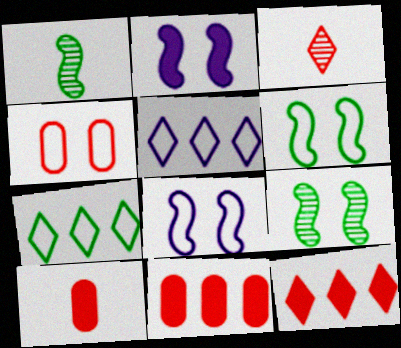[[5, 9, 10]]